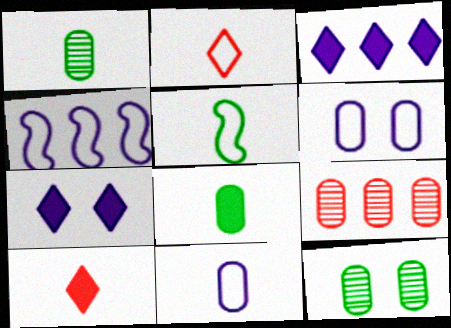[[2, 5, 11], 
[4, 10, 12], 
[5, 7, 9], 
[6, 8, 9]]